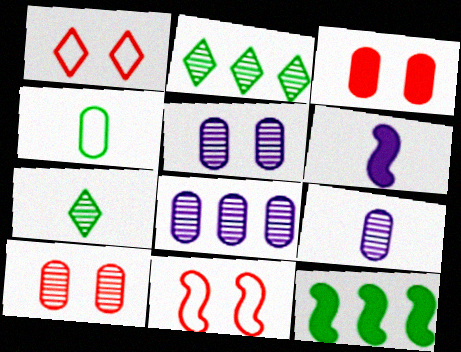[[1, 9, 12], 
[3, 4, 8], 
[5, 8, 9]]